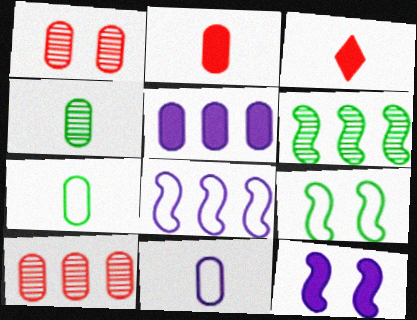[[1, 5, 7], 
[2, 4, 11]]